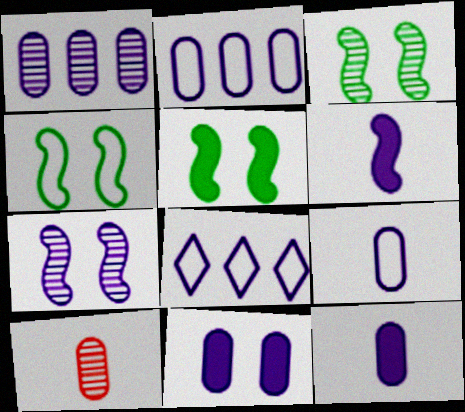[[1, 9, 11], 
[3, 4, 5], 
[5, 8, 10], 
[7, 8, 12]]